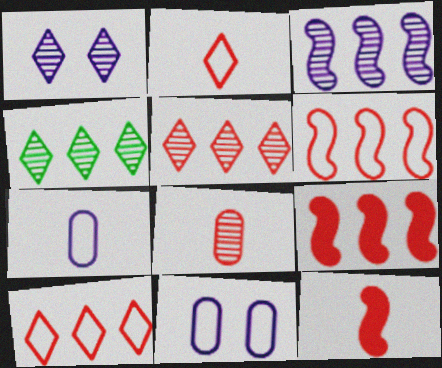[[2, 8, 12], 
[4, 11, 12]]